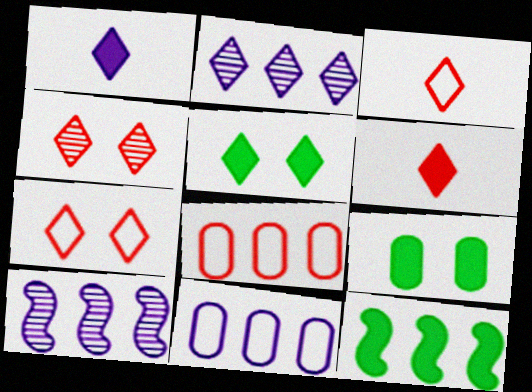[[2, 3, 5], 
[2, 8, 12], 
[3, 9, 10]]